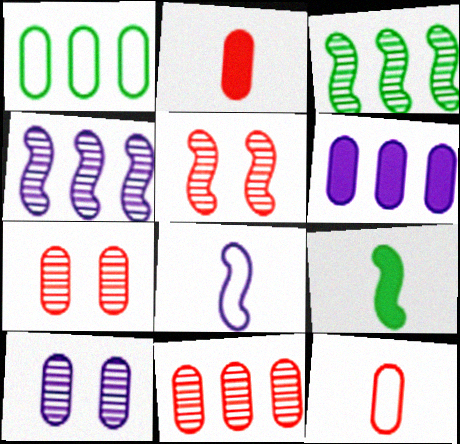[[1, 2, 10], 
[1, 6, 11]]